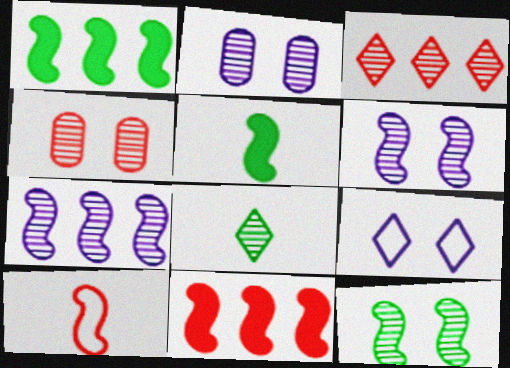[[1, 6, 10], 
[4, 7, 8]]